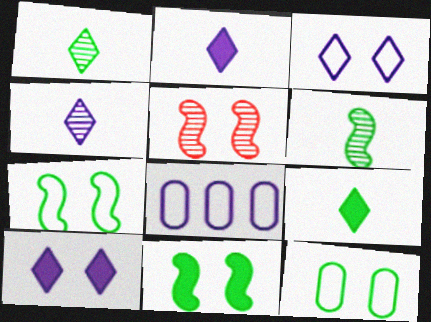[[5, 8, 9], 
[5, 10, 12]]